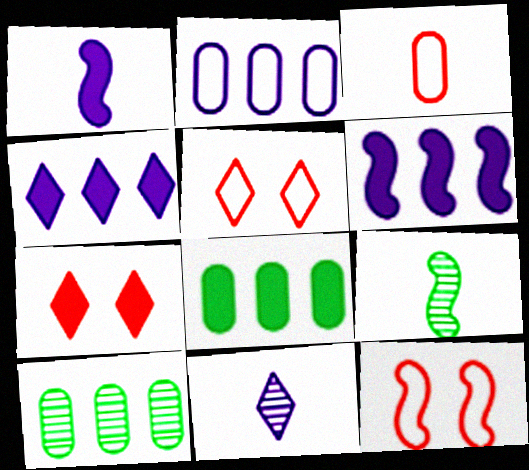[[1, 5, 10], 
[1, 7, 8], 
[2, 7, 9], 
[6, 9, 12], 
[8, 11, 12]]